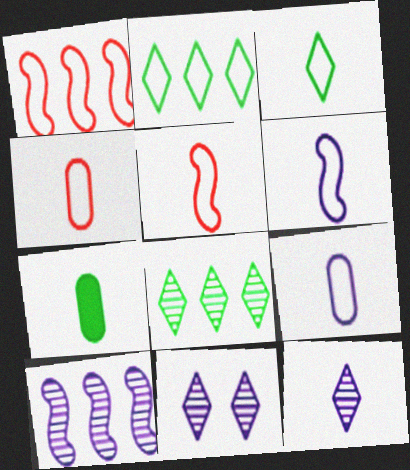[[1, 7, 11], 
[3, 4, 6], 
[3, 5, 9], 
[5, 7, 12]]